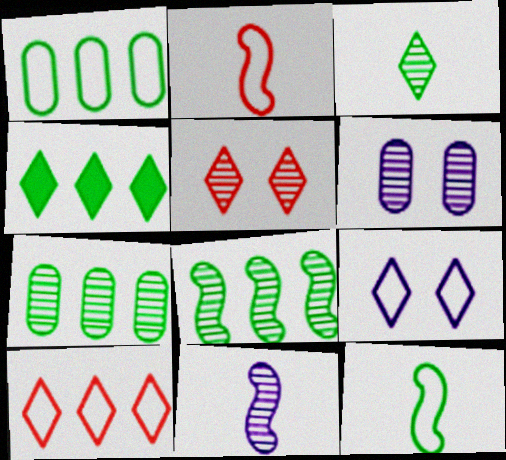[[1, 2, 9], 
[1, 4, 8], 
[2, 4, 6], 
[5, 7, 11]]